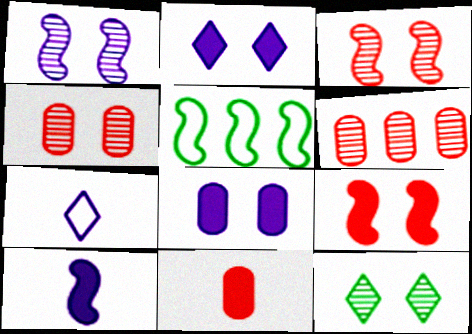[[1, 4, 12], 
[3, 5, 10]]